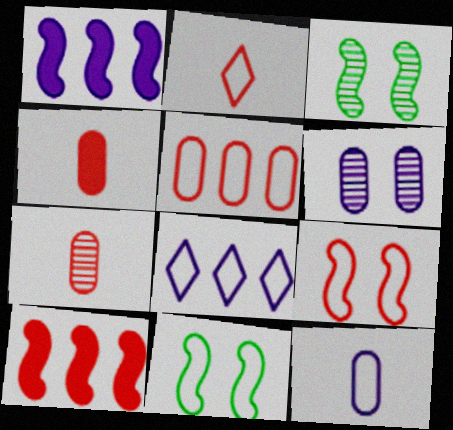[[2, 5, 9], 
[3, 4, 8]]